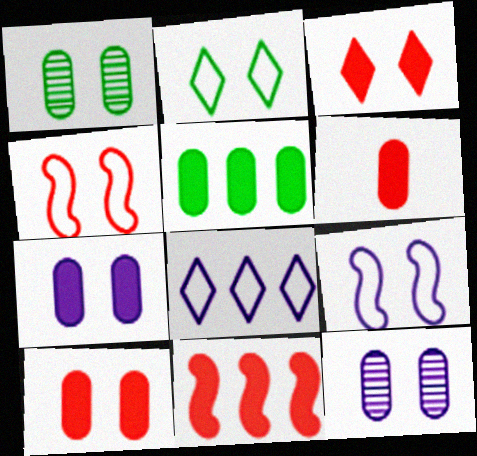[[1, 3, 9], 
[3, 6, 11], 
[5, 6, 7]]